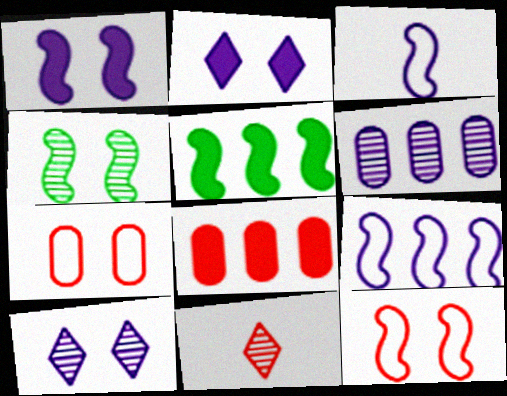[[1, 4, 12], 
[2, 3, 6], 
[2, 4, 7], 
[4, 6, 11], 
[8, 11, 12]]